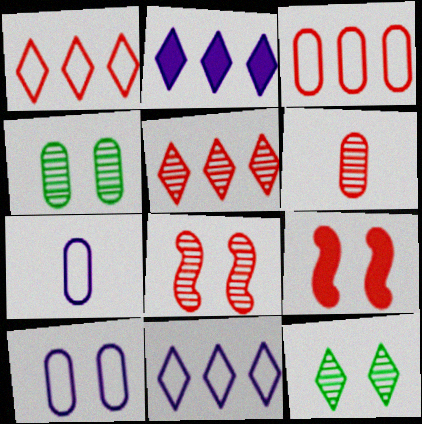[[1, 6, 9], 
[5, 6, 8], 
[9, 10, 12]]